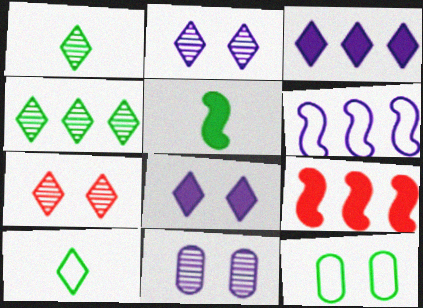[[3, 7, 10], 
[4, 5, 12], 
[9, 10, 11]]